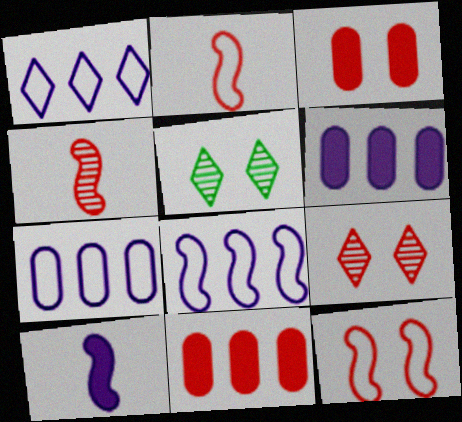[[1, 7, 8], 
[2, 5, 6], 
[2, 9, 11], 
[3, 9, 12]]